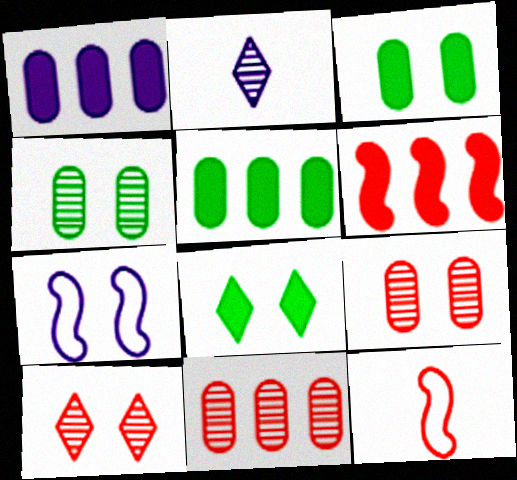[[1, 2, 7], 
[3, 7, 10], 
[7, 8, 9]]